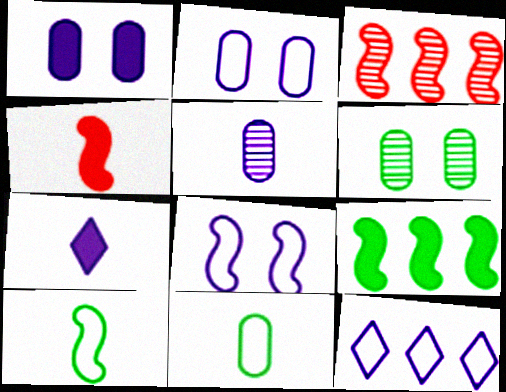[[4, 6, 12]]